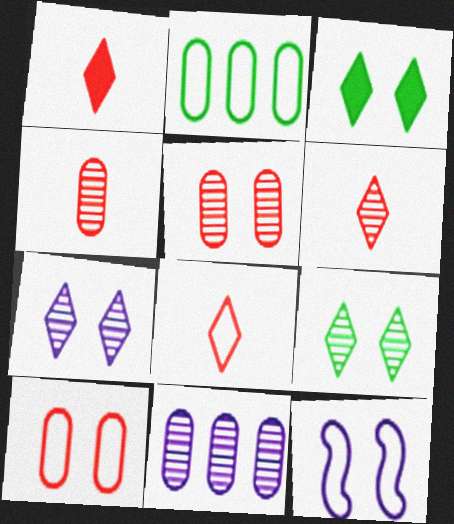[[1, 6, 8], 
[2, 8, 12], 
[3, 5, 12]]